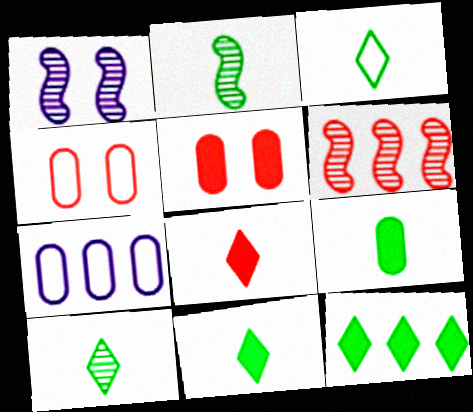[[1, 2, 6], 
[2, 3, 9], 
[3, 10, 11], 
[4, 6, 8], 
[6, 7, 12]]